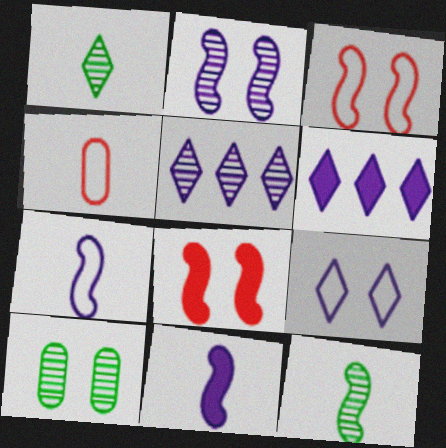[[1, 4, 11], 
[8, 9, 10]]